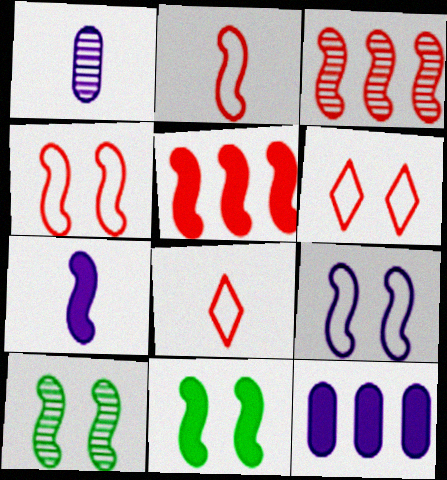[[5, 7, 11], 
[8, 10, 12]]